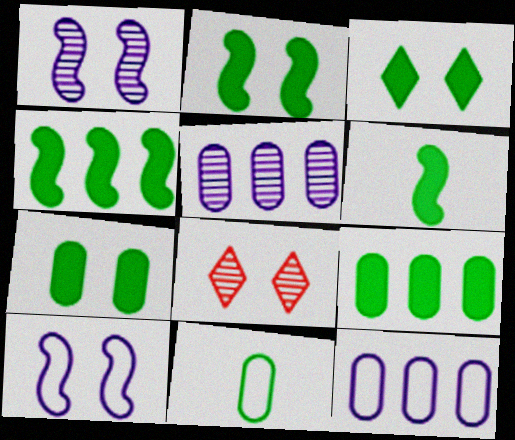[[2, 3, 7], 
[2, 4, 6], 
[3, 6, 9], 
[6, 8, 12], 
[7, 8, 10]]